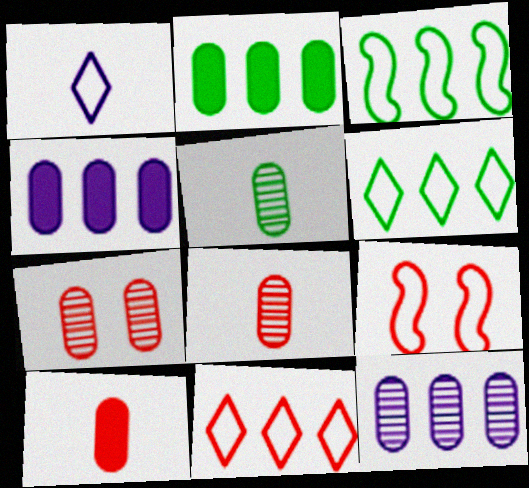[[5, 7, 12]]